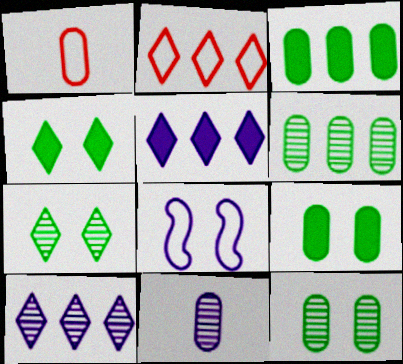[[5, 8, 11]]